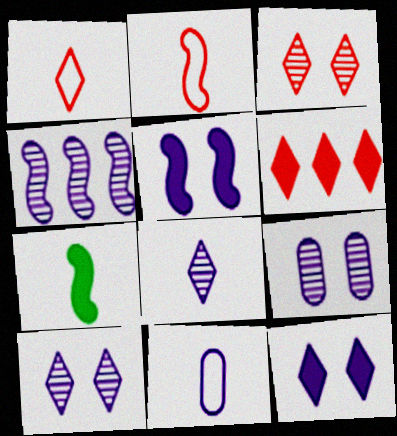[[1, 3, 6], 
[4, 8, 9], 
[4, 11, 12]]